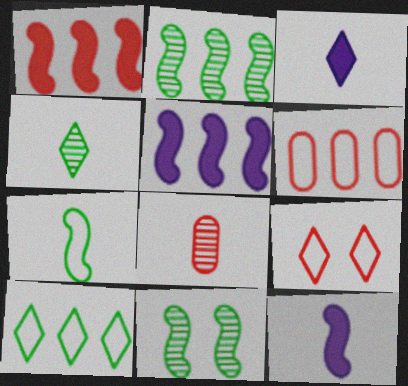[[1, 8, 9], 
[3, 6, 11], 
[3, 7, 8]]